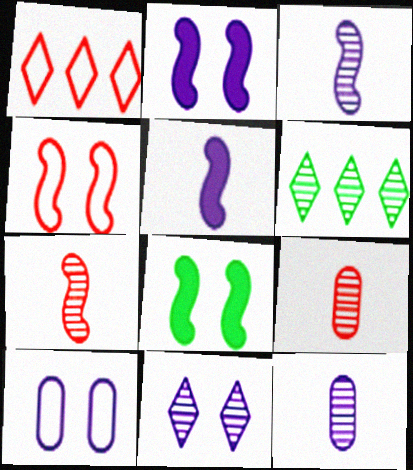[[1, 8, 12], 
[2, 10, 11]]